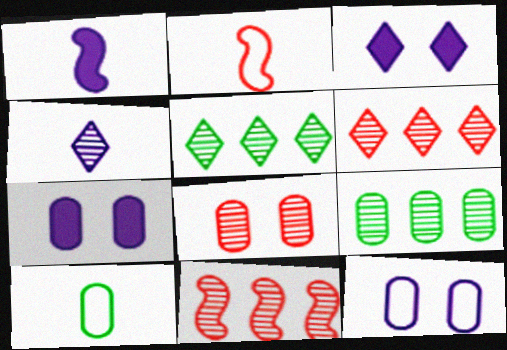[[2, 3, 9], 
[2, 5, 7], 
[3, 10, 11]]